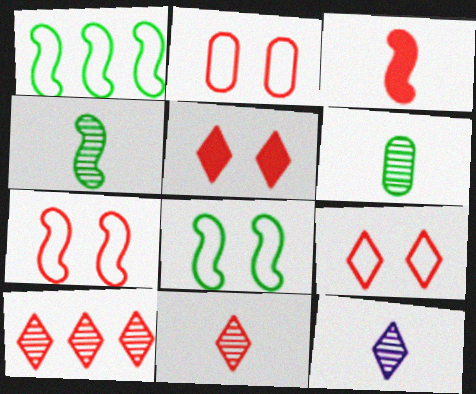[[2, 3, 10], 
[2, 7, 9]]